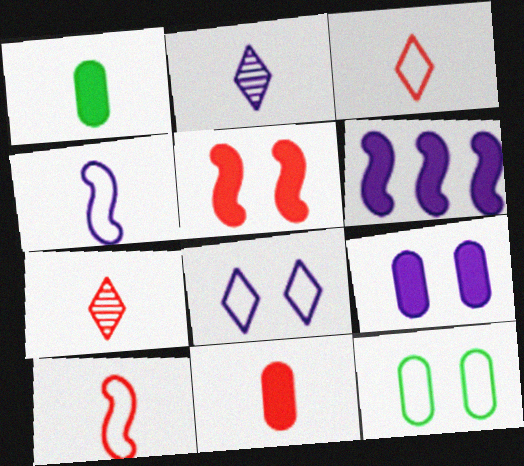[[1, 2, 10], 
[1, 4, 7], 
[6, 7, 12], 
[7, 10, 11]]